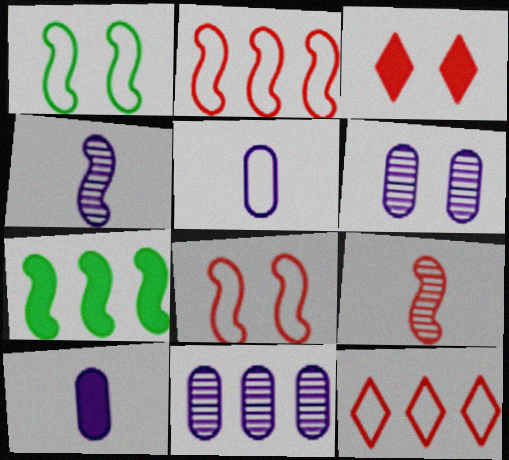[[1, 3, 6], 
[1, 5, 12], 
[3, 7, 10], 
[4, 7, 8], 
[7, 11, 12]]